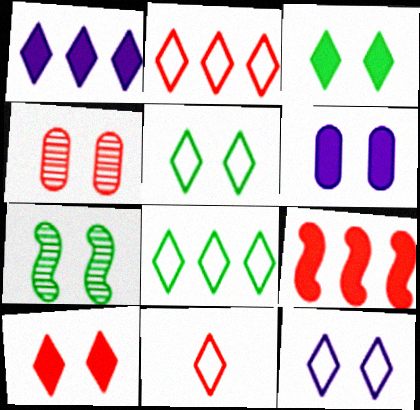[[4, 9, 11], 
[8, 11, 12]]